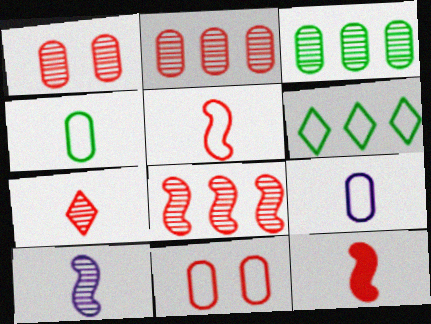[[1, 7, 8]]